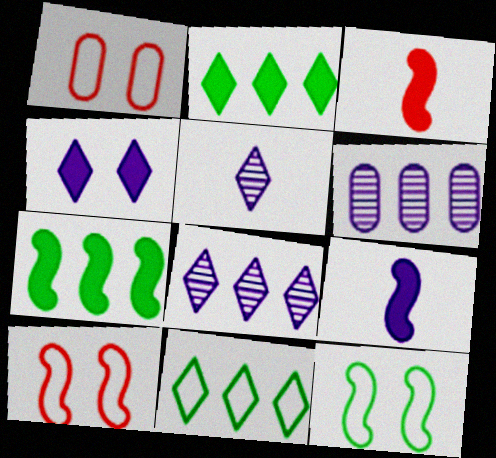[[1, 5, 7]]